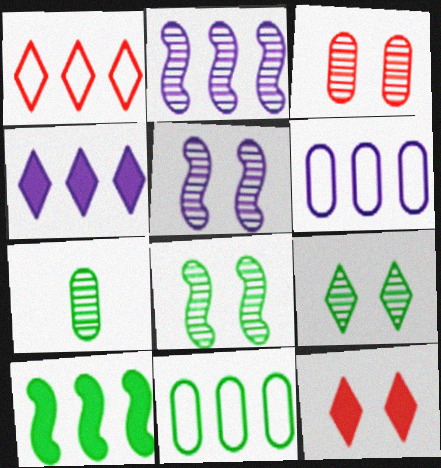[[2, 4, 6], 
[3, 5, 9]]